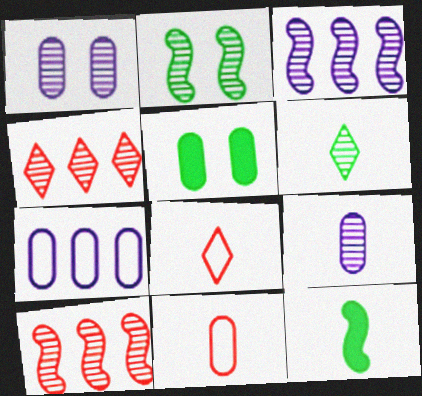[[1, 6, 10], 
[2, 4, 9], 
[3, 5, 8], 
[8, 9, 12]]